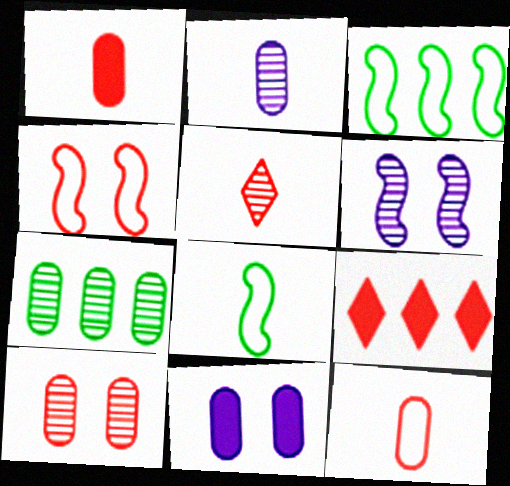[[2, 7, 10], 
[3, 5, 11], 
[5, 6, 7], 
[7, 11, 12]]